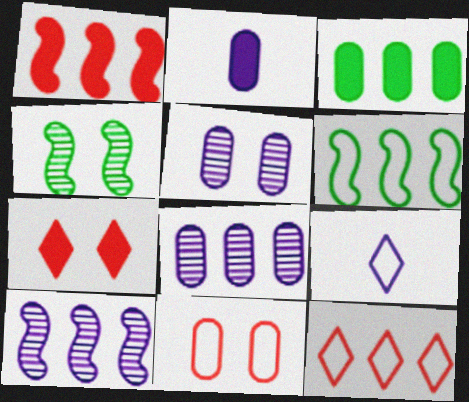[[1, 6, 10], 
[2, 4, 12], 
[3, 10, 12], 
[6, 9, 11]]